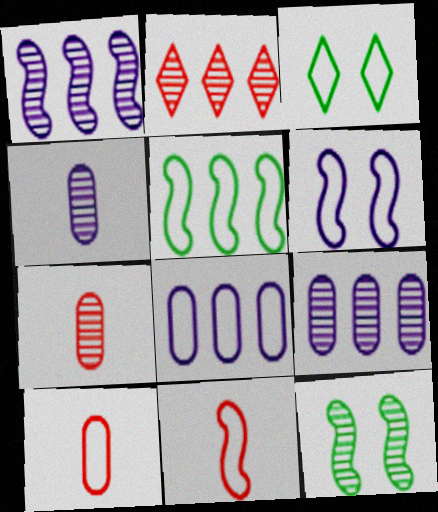[[2, 4, 12], 
[3, 8, 11], 
[5, 6, 11]]